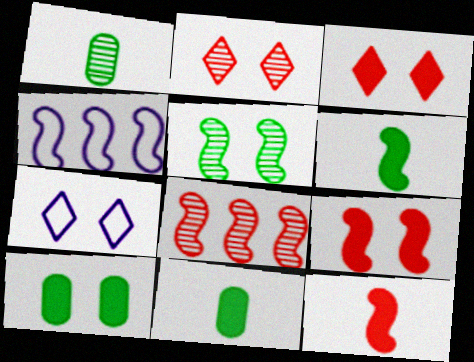[[1, 3, 4], 
[2, 4, 11], 
[4, 5, 12], 
[7, 8, 11]]